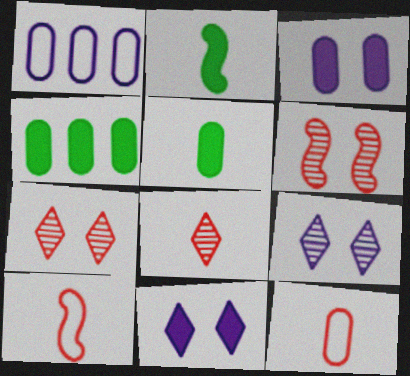[[1, 2, 7], 
[4, 9, 10]]